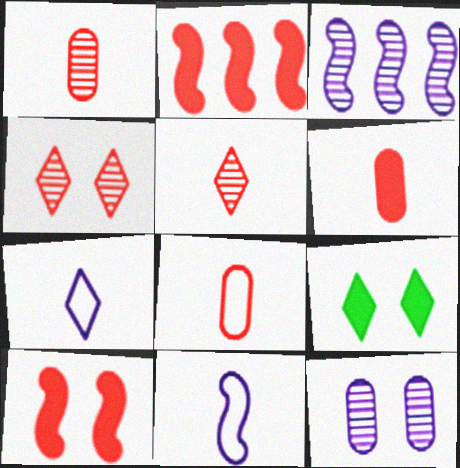[[1, 6, 8], 
[2, 4, 8], 
[3, 8, 9]]